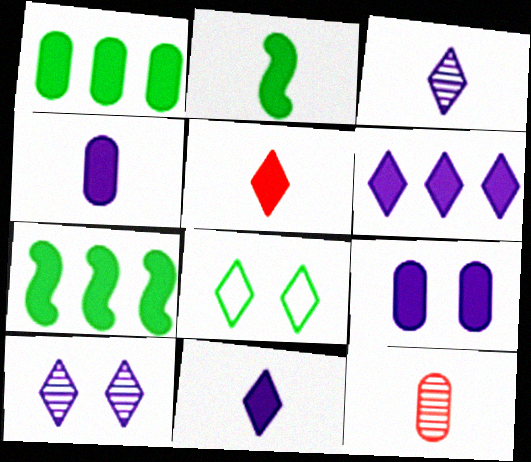[[2, 4, 5], 
[5, 7, 9]]